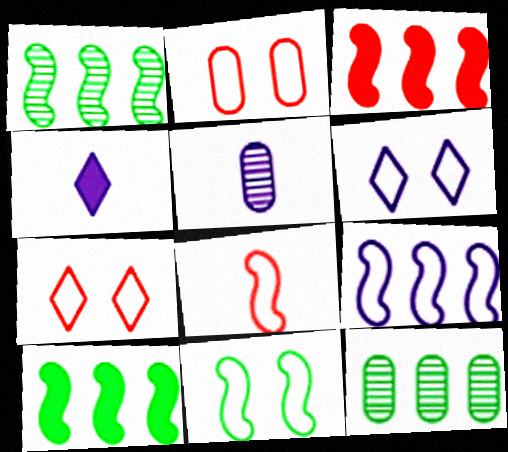[[1, 2, 4], 
[1, 3, 9], 
[2, 6, 11], 
[5, 7, 10], 
[8, 9, 11]]